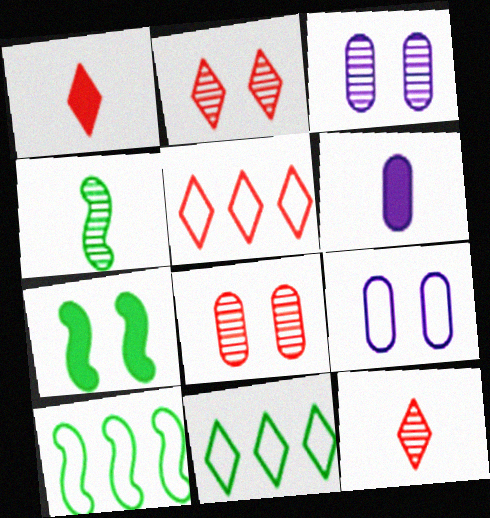[[1, 2, 5], 
[1, 3, 10], 
[2, 6, 10], 
[2, 7, 9], 
[4, 7, 10]]